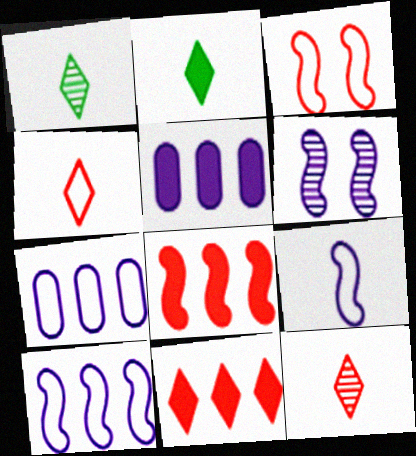[[1, 3, 5]]